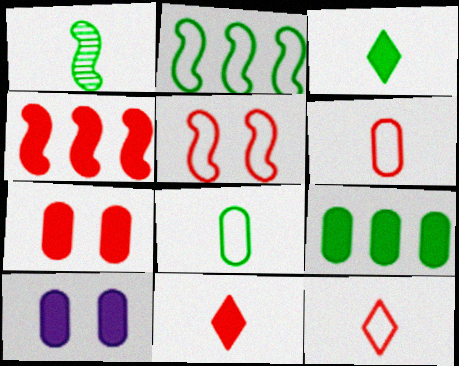[[1, 3, 8], 
[3, 4, 10], 
[4, 7, 11]]